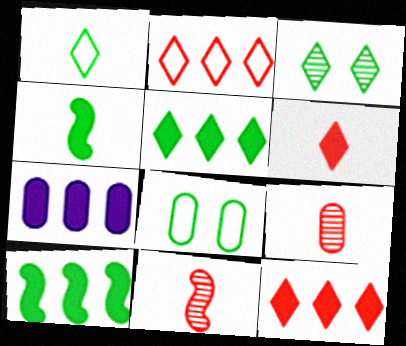[[1, 3, 5], 
[7, 8, 9], 
[7, 10, 12]]